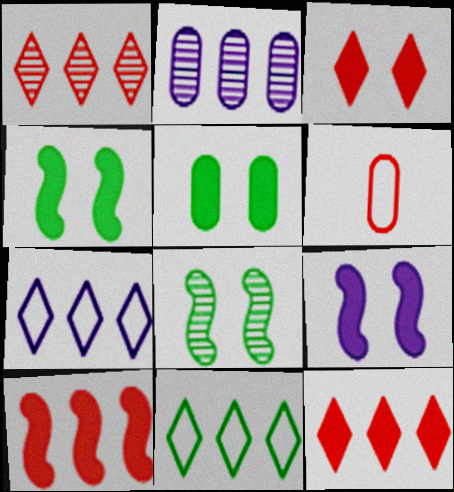[[2, 5, 6], 
[2, 10, 11], 
[3, 5, 9]]